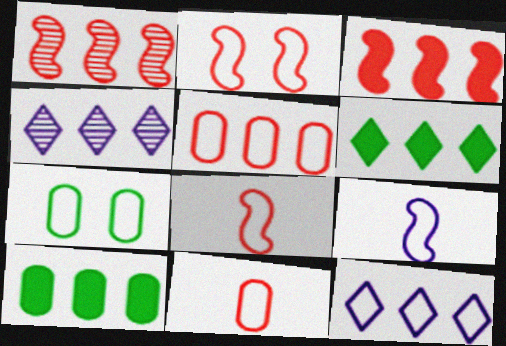[[1, 10, 12], 
[7, 8, 12]]